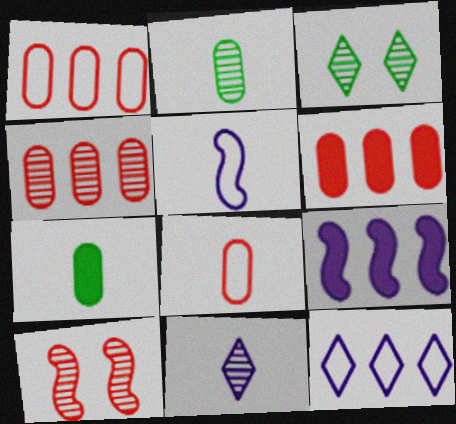[[1, 4, 6], 
[3, 5, 6], 
[3, 8, 9], 
[7, 10, 12]]